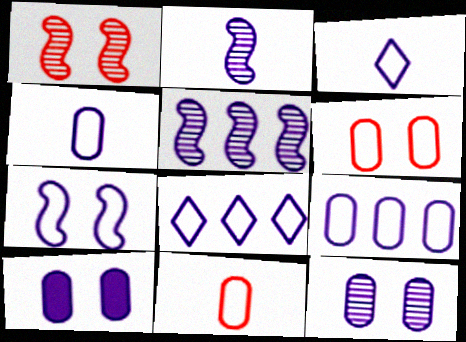[[2, 8, 10], 
[3, 5, 10], 
[3, 7, 9], 
[4, 7, 8]]